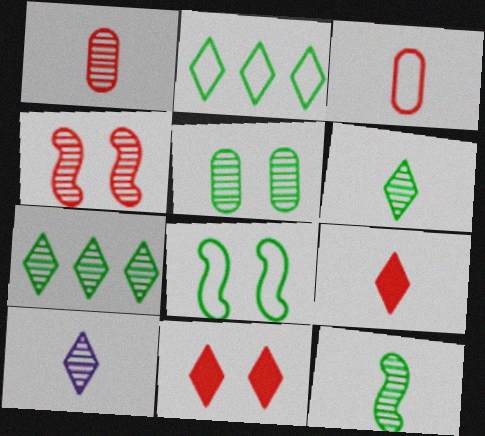[[1, 10, 12], 
[2, 10, 11], 
[5, 7, 12]]